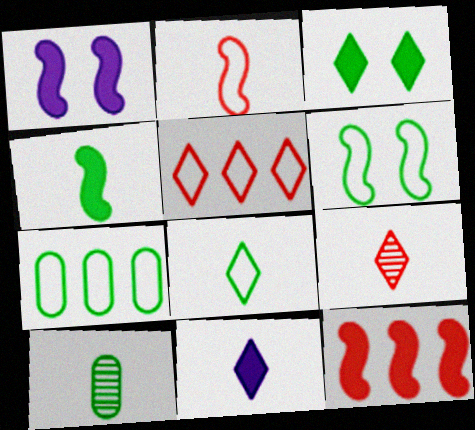[[1, 4, 12], 
[1, 5, 10], 
[1, 7, 9], 
[2, 10, 11], 
[4, 8, 10], 
[6, 7, 8], 
[8, 9, 11]]